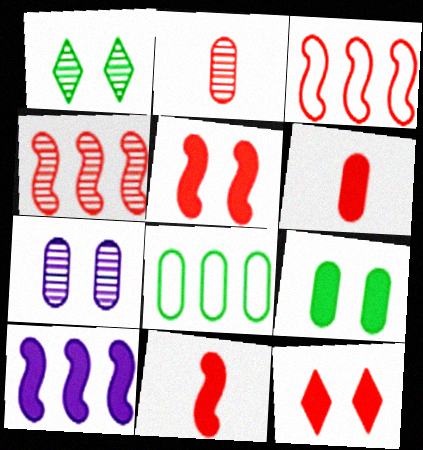[[2, 3, 12], 
[6, 7, 8]]